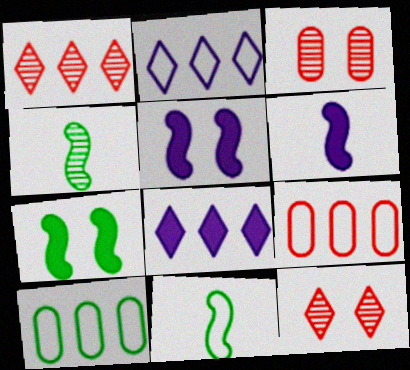[[3, 8, 11], 
[6, 10, 12]]